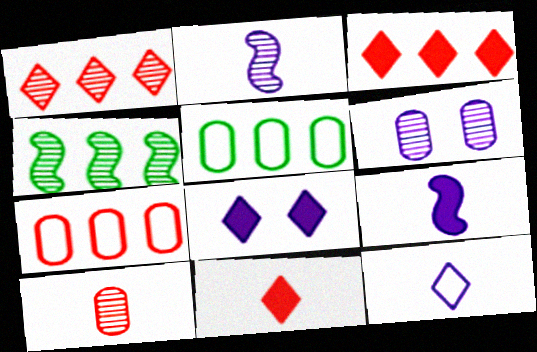[]